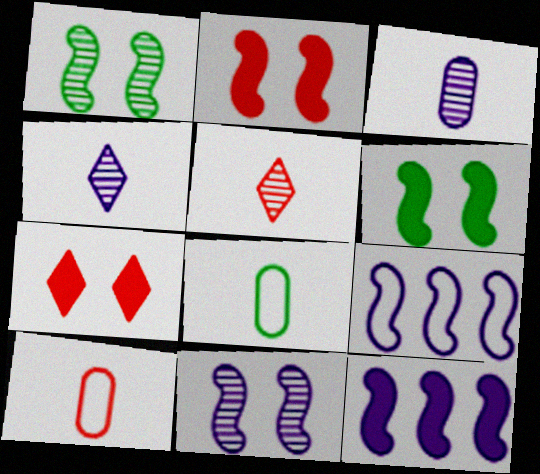[]